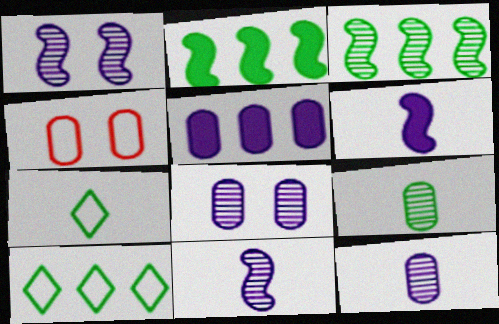[[4, 5, 9]]